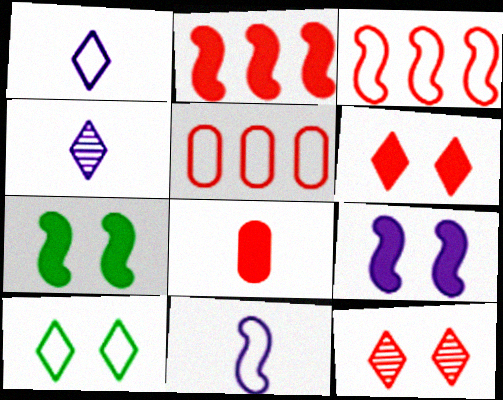[[2, 6, 8], 
[3, 8, 12], 
[4, 5, 7], 
[5, 10, 11]]